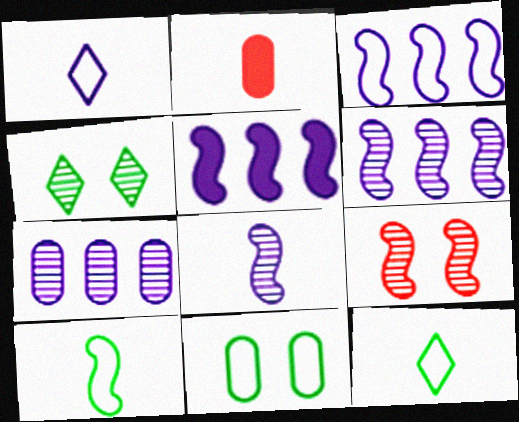[[2, 3, 4], 
[2, 7, 11], 
[2, 8, 12], 
[3, 5, 6], 
[5, 9, 10]]